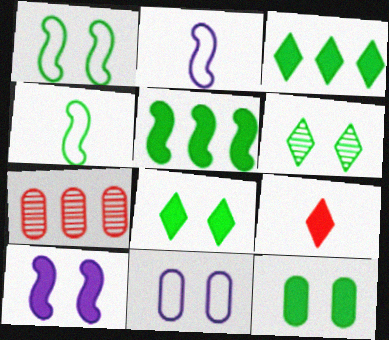[[1, 6, 12], 
[2, 7, 8]]